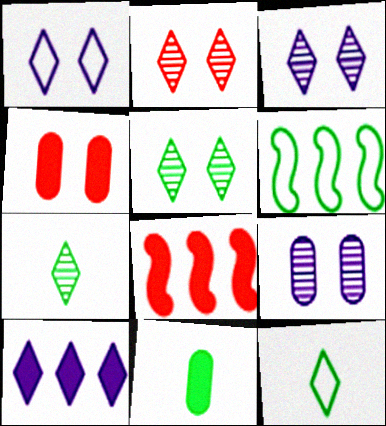[[2, 3, 5], 
[2, 10, 12], 
[5, 6, 11], 
[8, 9, 12]]